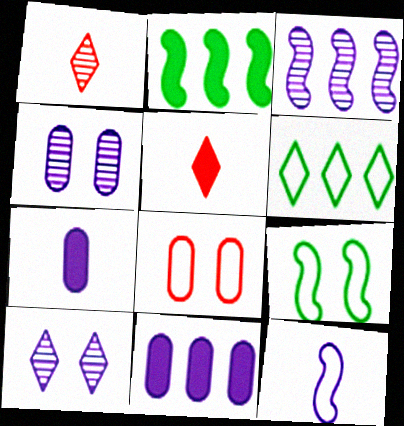[[1, 9, 11], 
[5, 6, 10], 
[6, 8, 12], 
[10, 11, 12]]